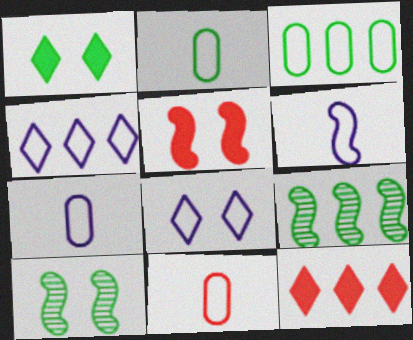[[1, 2, 9], 
[2, 7, 11], 
[5, 6, 9], 
[7, 10, 12]]